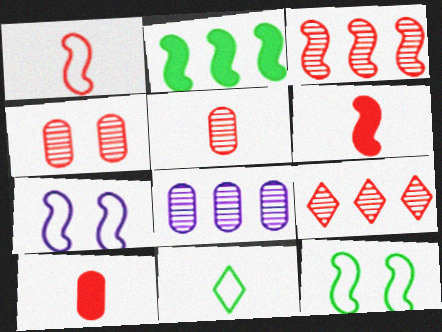[]